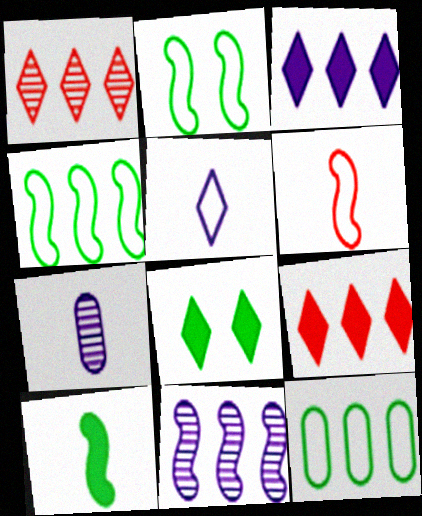[[1, 5, 8], 
[2, 7, 9], 
[9, 11, 12]]